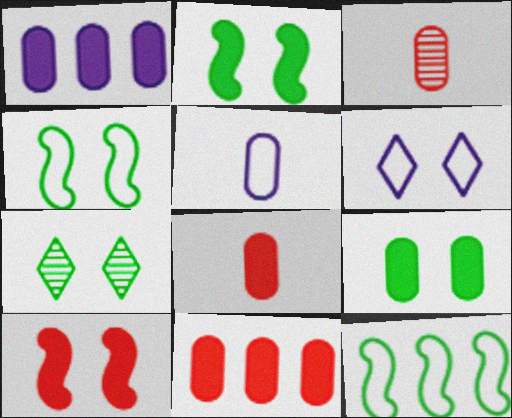[[1, 8, 9], 
[4, 7, 9]]